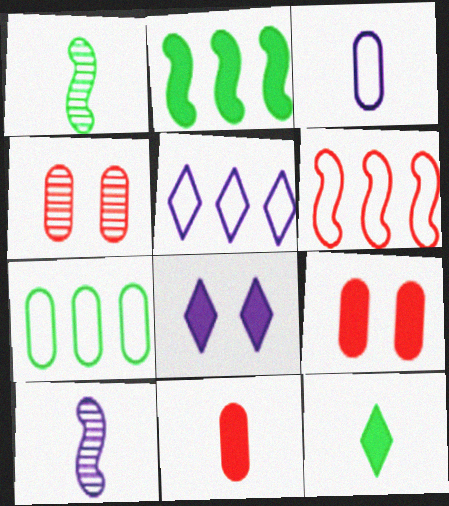[[1, 5, 9], 
[2, 8, 11], 
[5, 6, 7]]